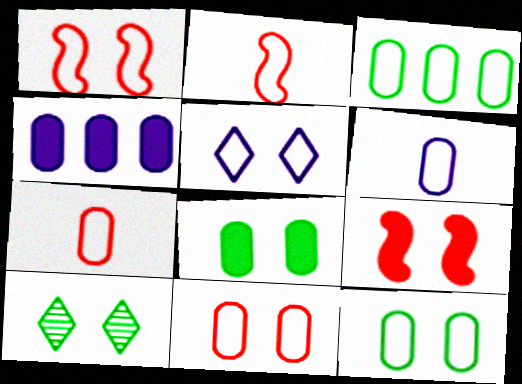[[1, 5, 12], 
[2, 3, 5], 
[2, 4, 10], 
[3, 6, 11]]